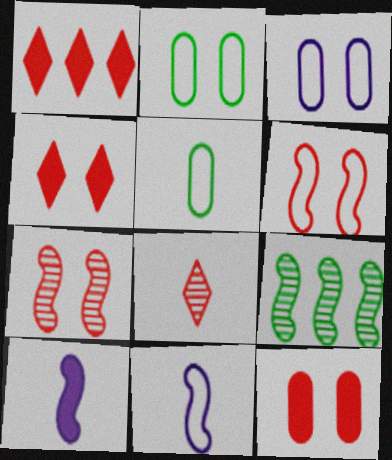[[5, 8, 10], 
[6, 9, 10]]